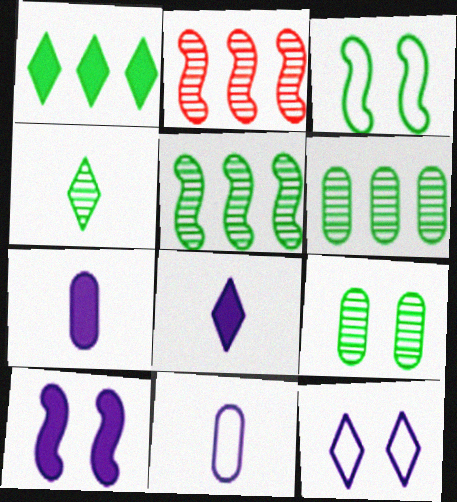[[4, 5, 9]]